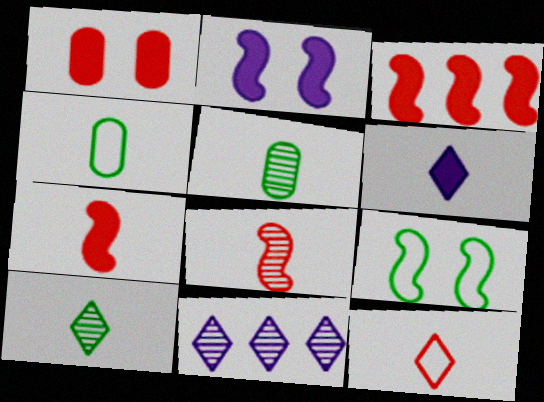[[4, 6, 8], 
[6, 10, 12]]